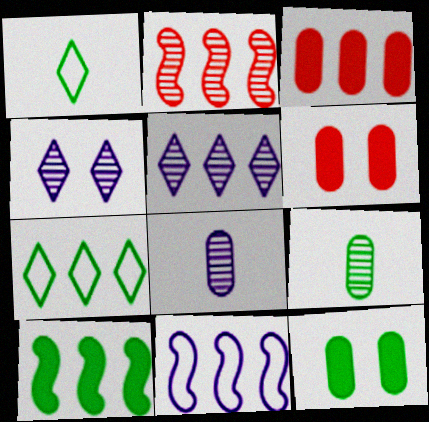[[2, 4, 9], 
[2, 10, 11]]